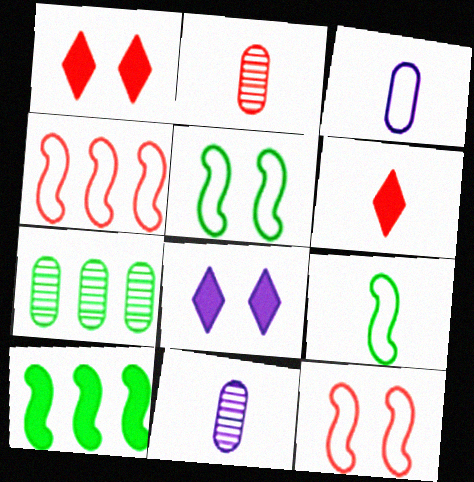[[1, 2, 4], 
[6, 9, 11]]